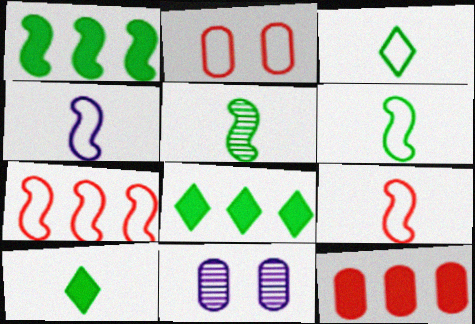[[4, 6, 9], 
[7, 10, 11], 
[8, 9, 11]]